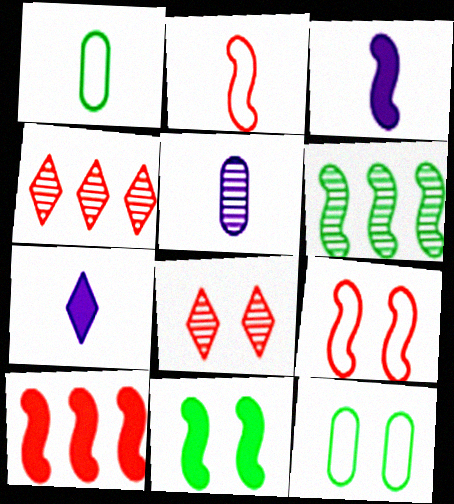[[3, 4, 12], 
[3, 6, 9], 
[3, 10, 11], 
[5, 6, 8]]